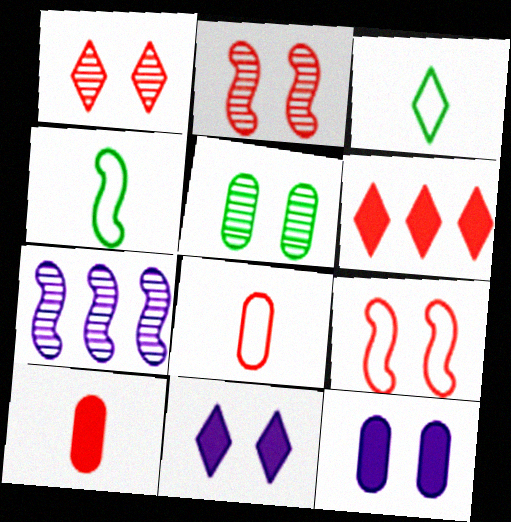[[2, 6, 8], 
[5, 9, 11]]